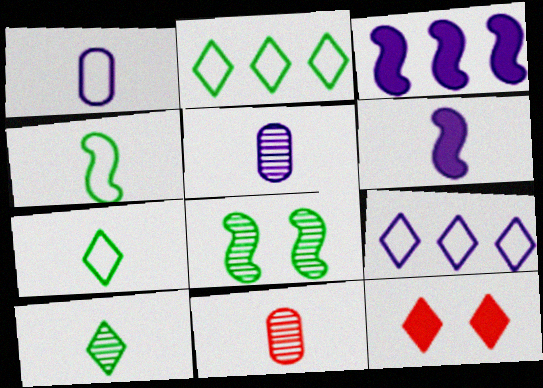[[6, 7, 11], 
[9, 10, 12]]